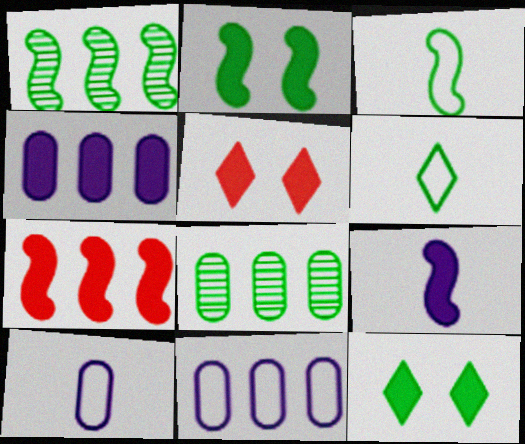[[1, 2, 3], 
[1, 5, 10], 
[2, 6, 8], 
[2, 7, 9], 
[3, 8, 12]]